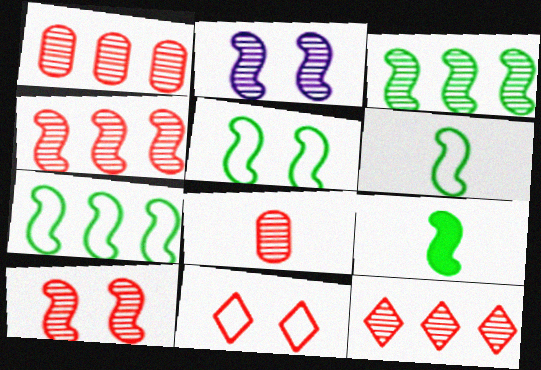[[1, 4, 12], 
[3, 5, 9], 
[5, 6, 7], 
[8, 10, 12]]